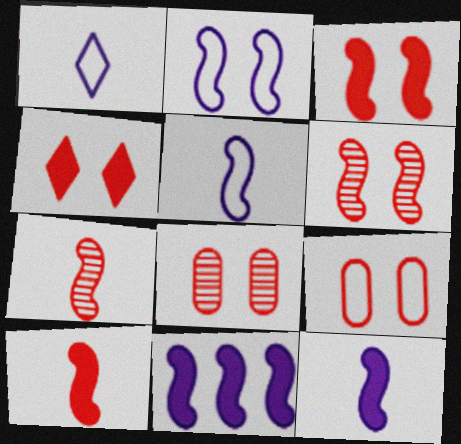[[4, 6, 9]]